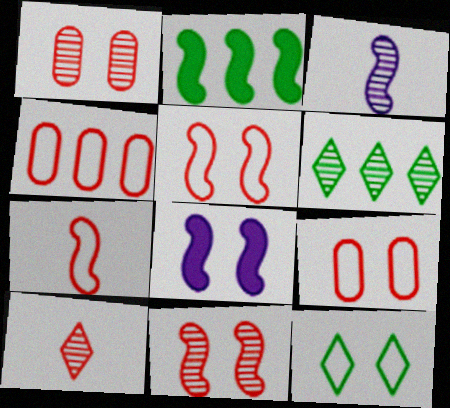[[1, 3, 6], 
[1, 8, 12], 
[2, 3, 5]]